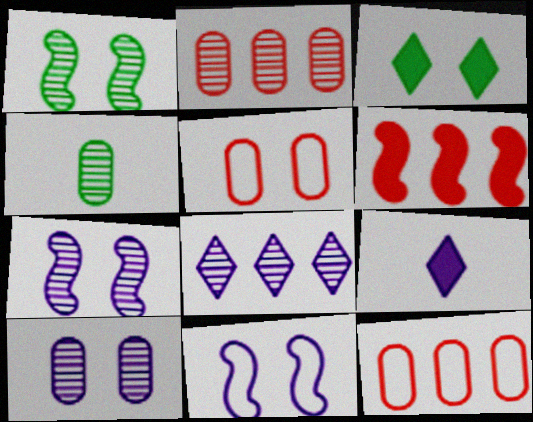[[1, 9, 12], 
[2, 4, 10], 
[3, 5, 7]]